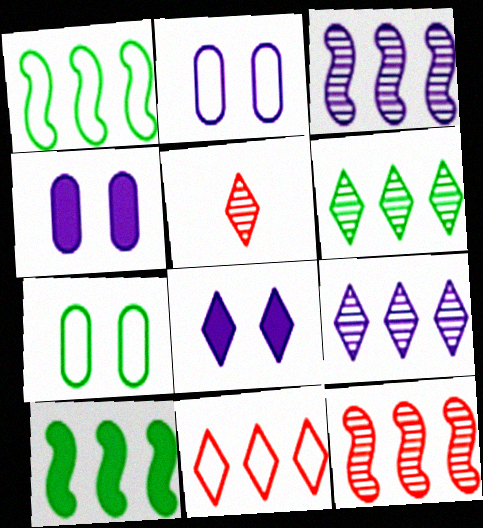[[1, 4, 5], 
[2, 5, 10]]